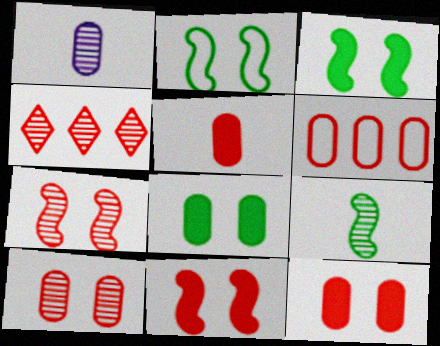[[1, 6, 8], 
[5, 6, 10]]